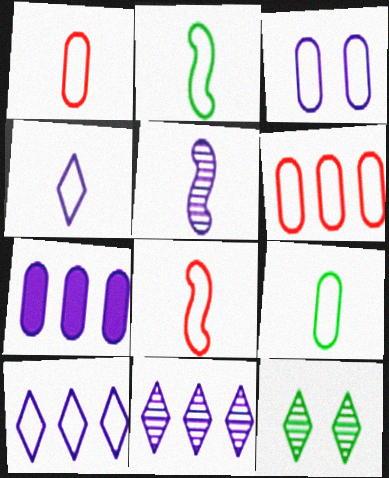[[1, 2, 4], 
[3, 6, 9], 
[4, 8, 9], 
[7, 8, 12]]